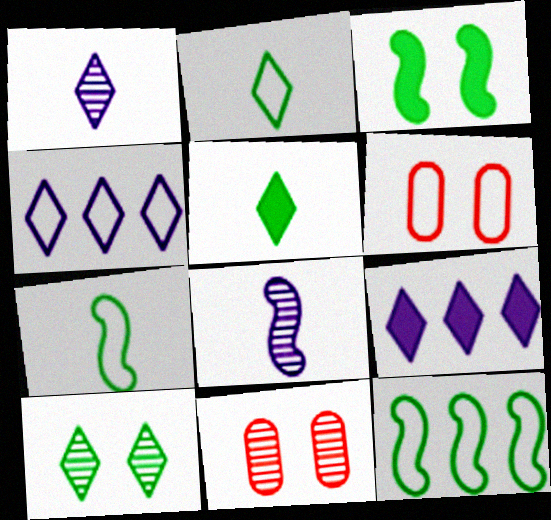[[4, 6, 7], 
[7, 9, 11]]